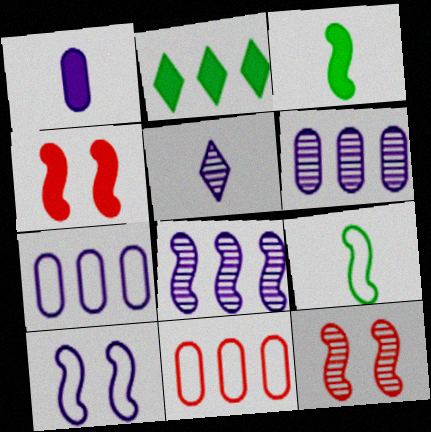[[1, 2, 4], 
[2, 8, 11], 
[4, 8, 9]]